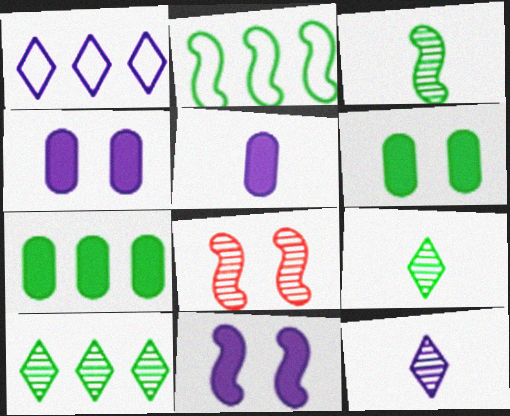[[2, 6, 9], 
[2, 7, 10]]